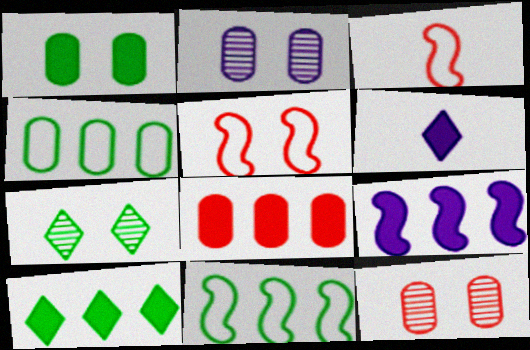[[2, 3, 10], 
[6, 11, 12], 
[8, 9, 10]]